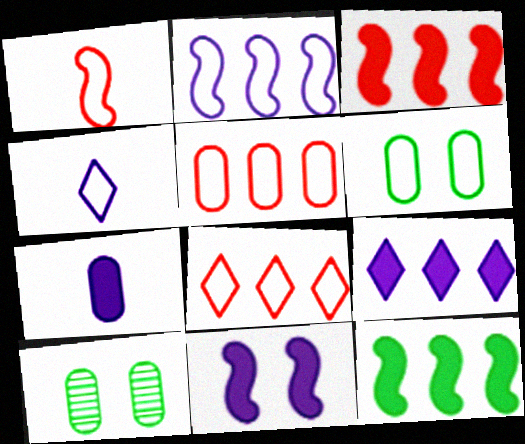[[1, 9, 10], 
[3, 4, 10], 
[5, 7, 10], 
[7, 9, 11]]